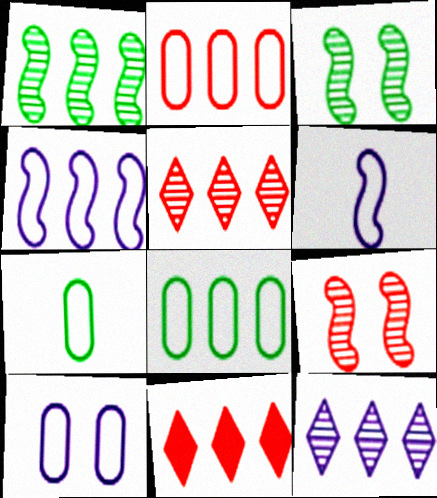[[2, 7, 10]]